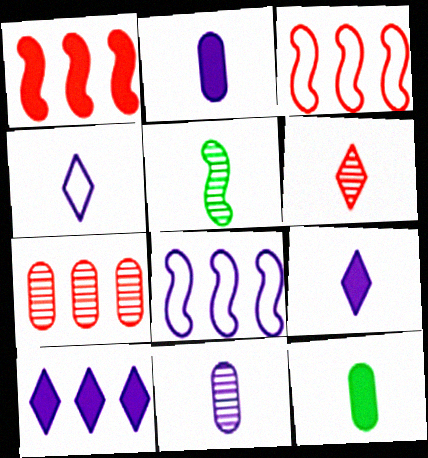[[5, 6, 11]]